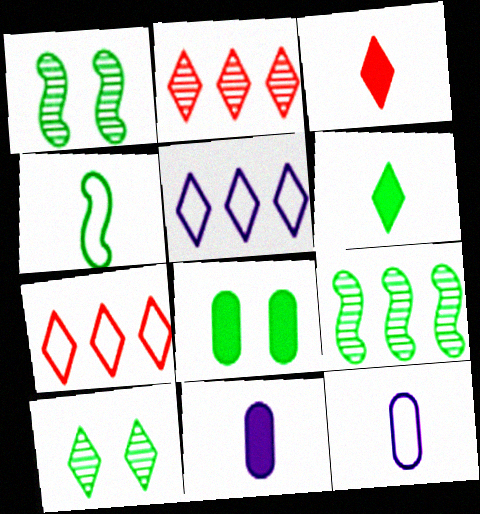[[1, 7, 11], 
[3, 5, 10]]